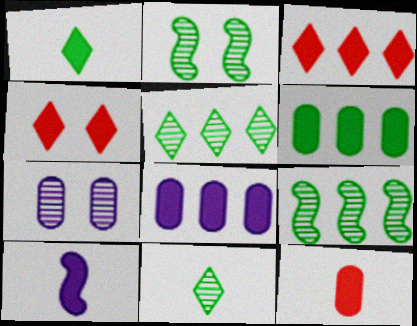[[1, 10, 12], 
[4, 6, 10]]